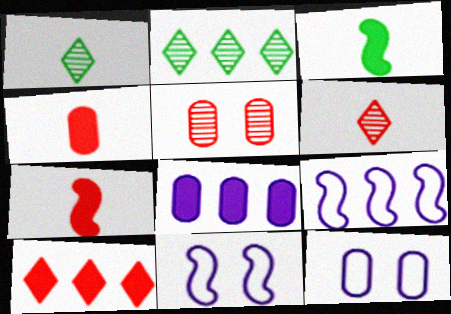[[2, 4, 11], 
[2, 7, 12]]